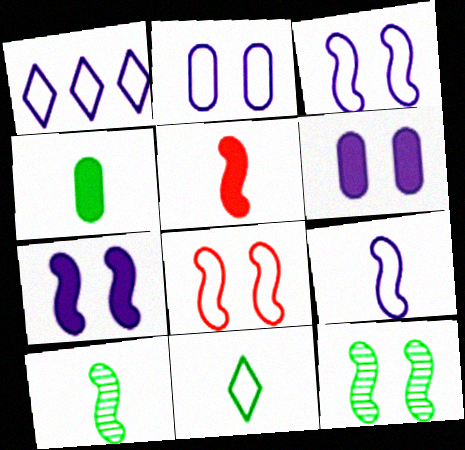[[1, 2, 9], 
[4, 10, 11], 
[5, 9, 10], 
[7, 8, 12]]